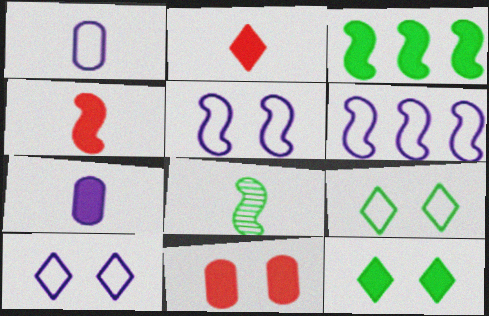[[1, 2, 8], 
[1, 6, 10]]